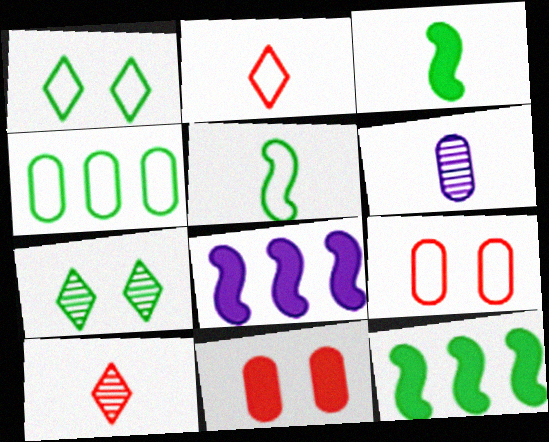[[1, 4, 5], 
[2, 3, 6], 
[3, 4, 7], 
[4, 6, 11]]